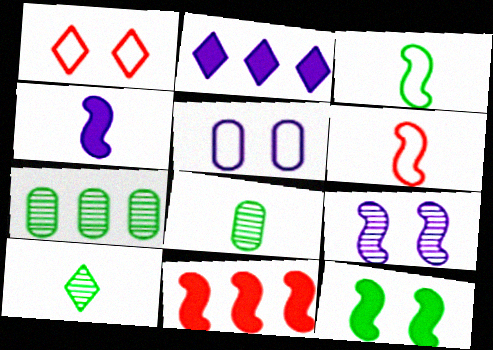[[1, 2, 10], 
[1, 4, 7], 
[3, 9, 11], 
[4, 11, 12], 
[5, 10, 11]]